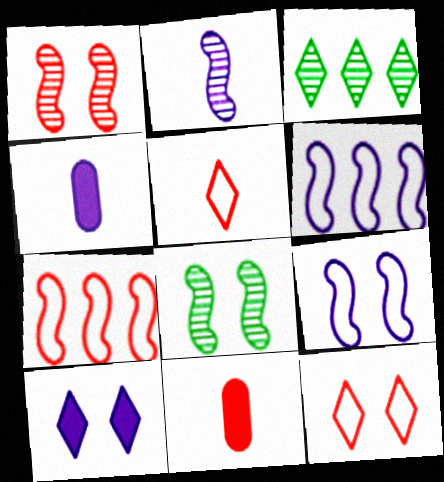[[3, 5, 10], 
[3, 9, 11]]